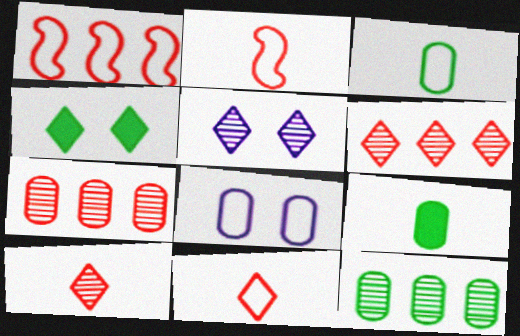[[1, 5, 9], 
[7, 8, 9]]